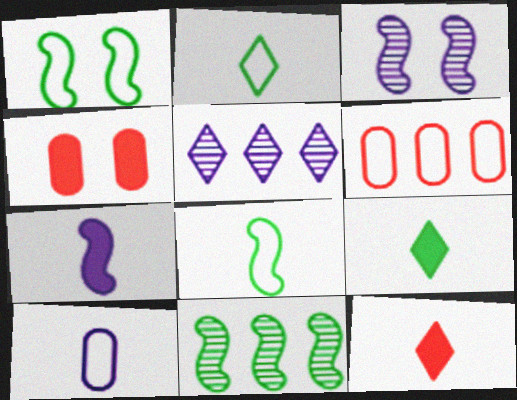[[3, 6, 9], 
[4, 5, 8]]